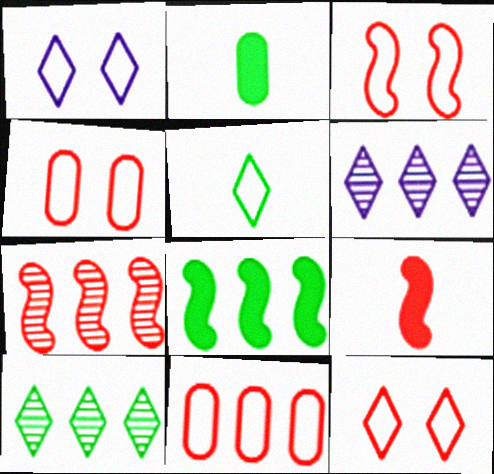[[1, 2, 7], 
[2, 3, 6], 
[3, 4, 12], 
[3, 7, 9], 
[6, 8, 11]]